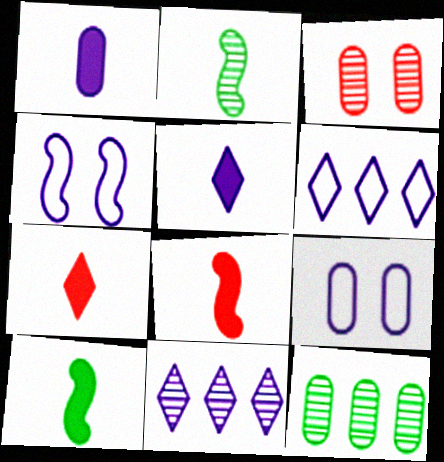[[1, 4, 11], 
[1, 7, 10], 
[2, 3, 11], 
[3, 6, 10], 
[4, 7, 12]]